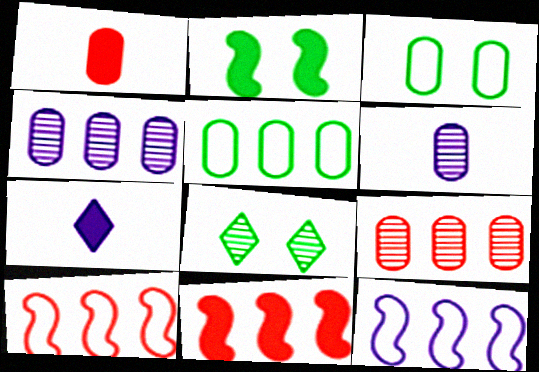[[1, 3, 4], 
[1, 8, 12], 
[2, 3, 8]]